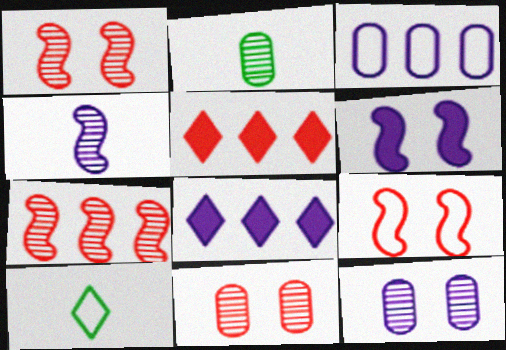[[2, 8, 9], 
[3, 9, 10]]